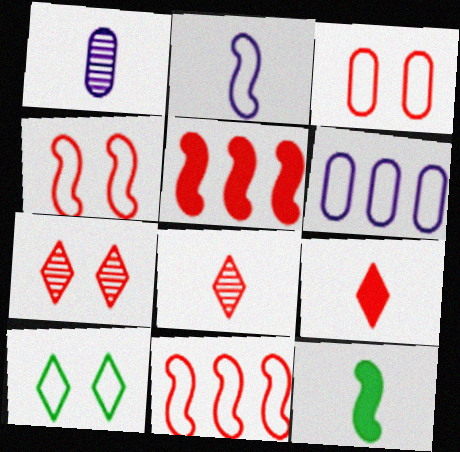[[1, 5, 10], 
[3, 5, 8], 
[6, 7, 12]]